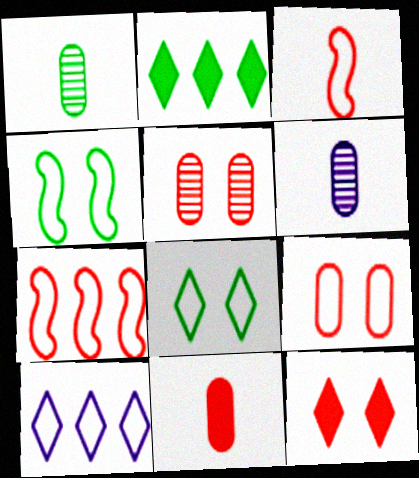[[1, 2, 4]]